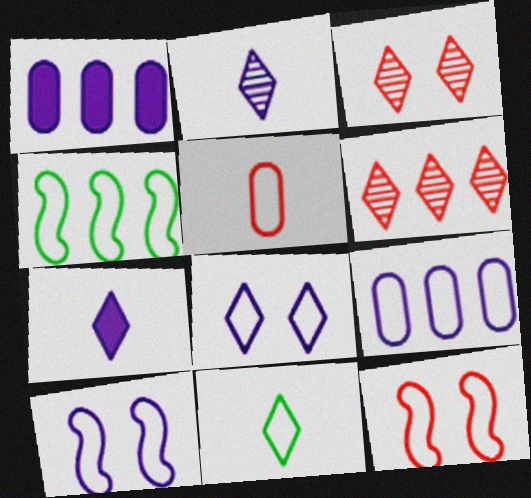[[1, 2, 10], 
[1, 4, 6], 
[4, 5, 8], 
[9, 11, 12]]